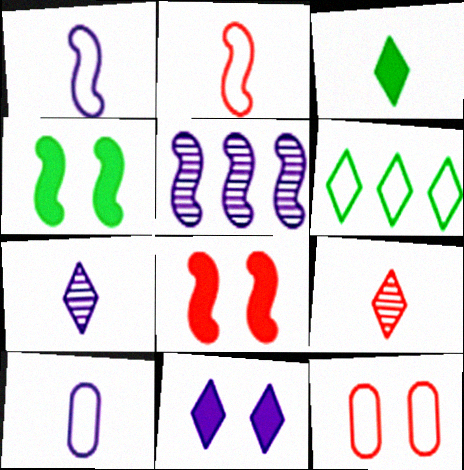[[1, 6, 12], 
[2, 4, 5], 
[3, 5, 12], 
[5, 10, 11], 
[6, 9, 11]]